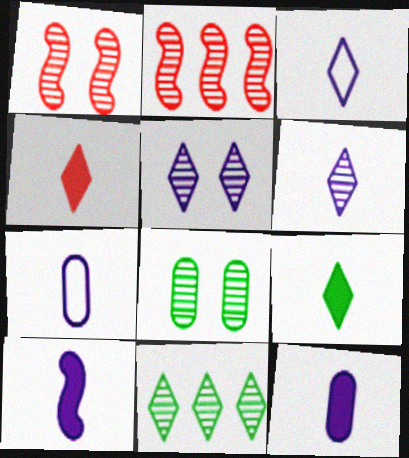[[1, 5, 8], 
[2, 6, 8], 
[6, 7, 10]]